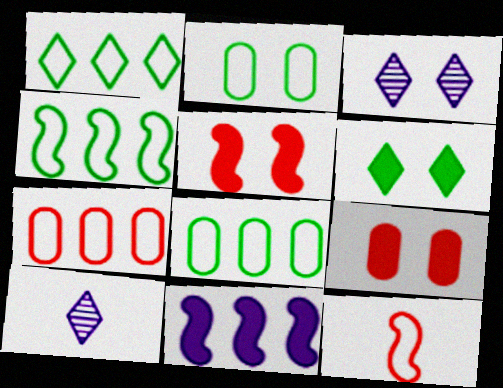[[1, 4, 8], 
[2, 3, 5], 
[4, 9, 10], 
[5, 8, 10]]